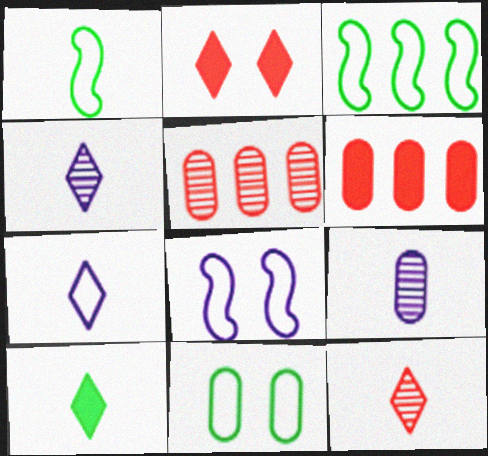[[2, 3, 9], 
[5, 8, 10], 
[6, 9, 11], 
[7, 10, 12]]